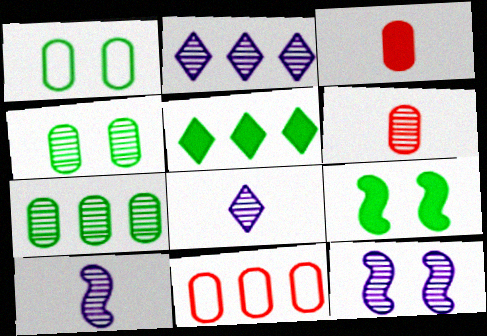[[8, 9, 11]]